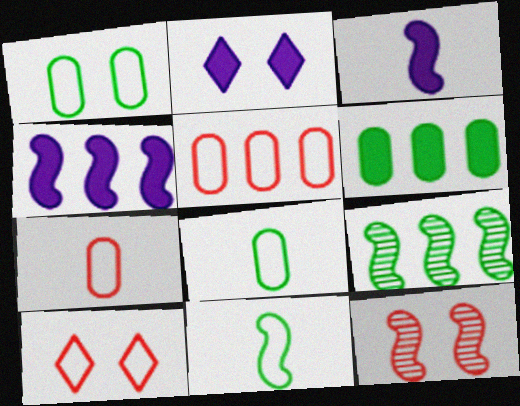[[1, 2, 12], 
[2, 7, 9], 
[4, 11, 12]]